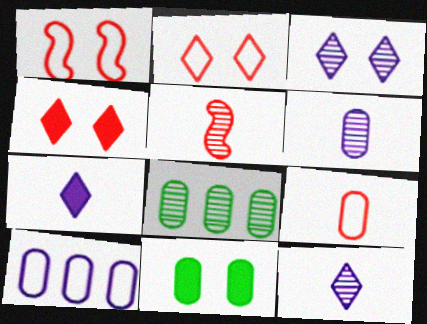[[1, 3, 11], 
[1, 7, 8], 
[3, 5, 8]]